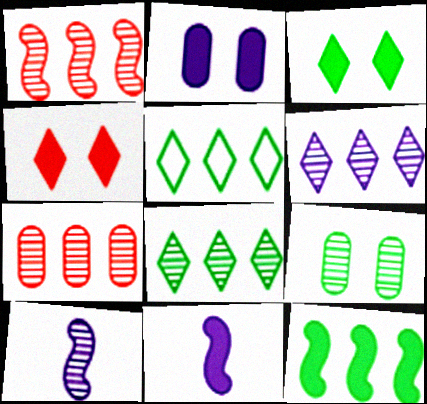[]